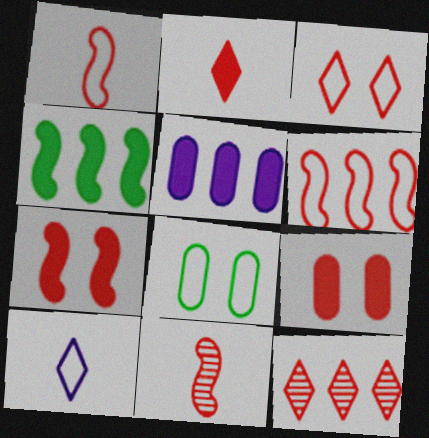[[1, 9, 12], 
[2, 3, 12], 
[6, 7, 11], 
[6, 8, 10]]